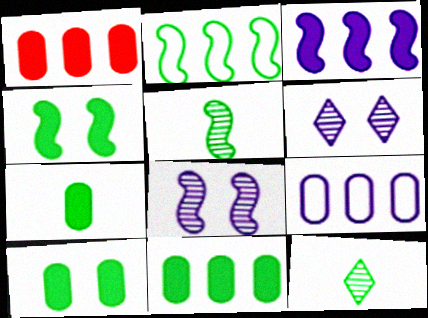[[2, 4, 5], 
[2, 10, 12], 
[7, 10, 11]]